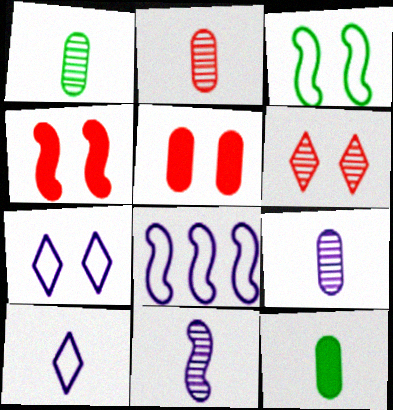[[1, 2, 9], 
[6, 8, 12]]